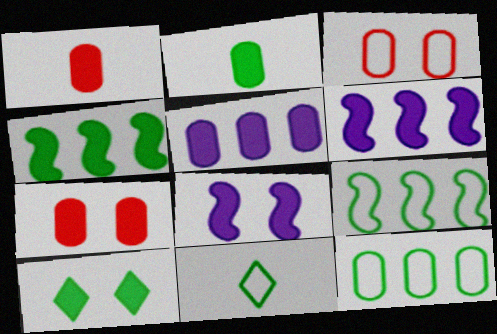[[1, 6, 10], 
[2, 4, 10], 
[2, 5, 7], 
[7, 8, 10]]